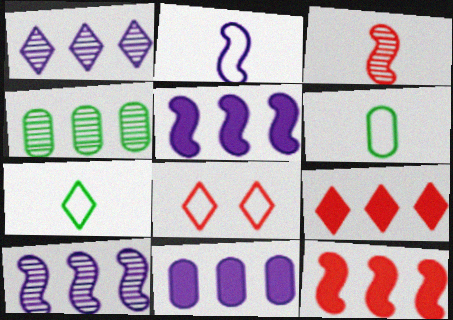[]